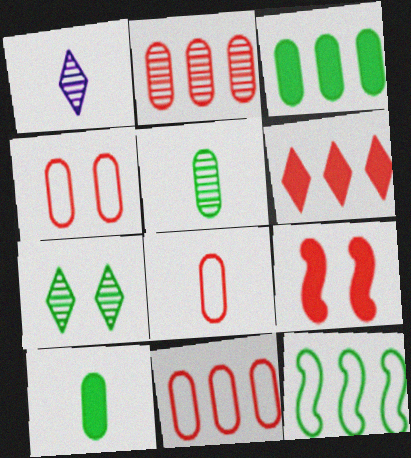[[4, 8, 11], 
[7, 10, 12]]